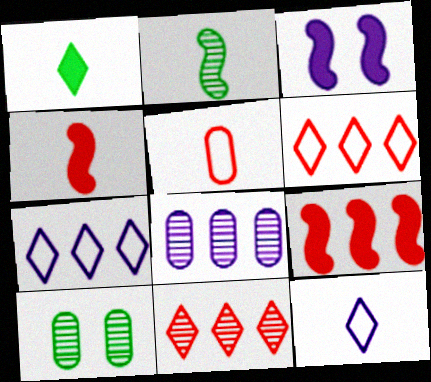[[3, 8, 12], 
[4, 7, 10], 
[9, 10, 12]]